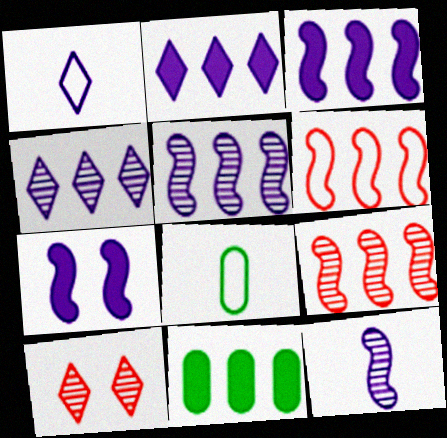[[3, 8, 10], 
[4, 6, 11]]